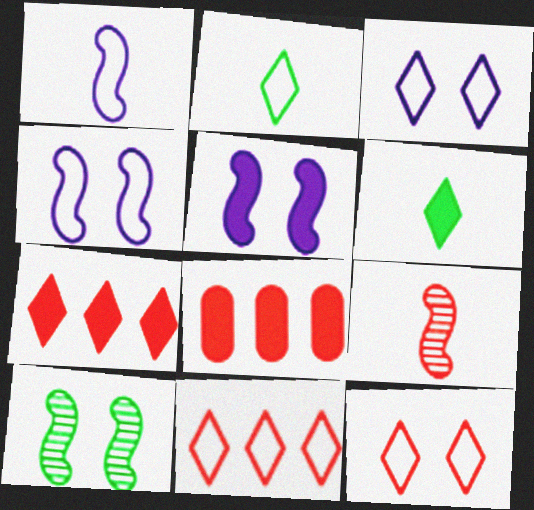[[2, 3, 11], 
[5, 6, 8], 
[8, 9, 12]]